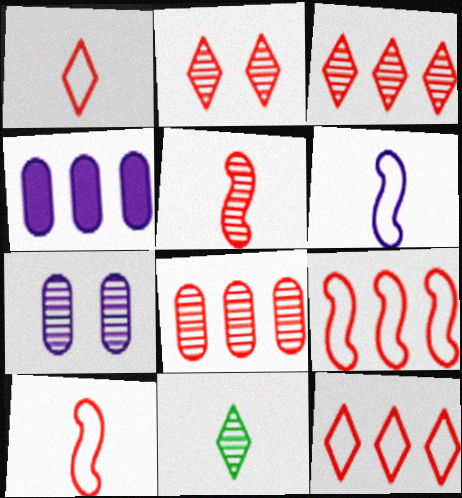[[2, 5, 8]]